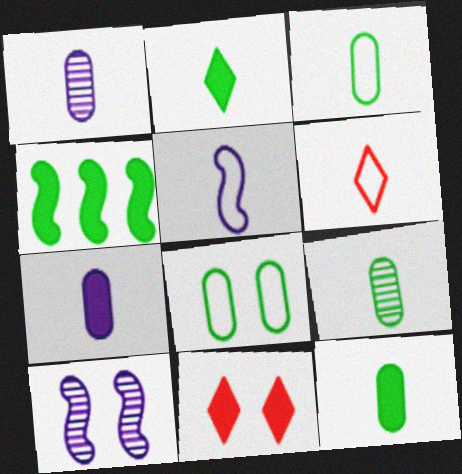[[3, 5, 6], 
[3, 9, 12], 
[4, 7, 11], 
[8, 10, 11]]